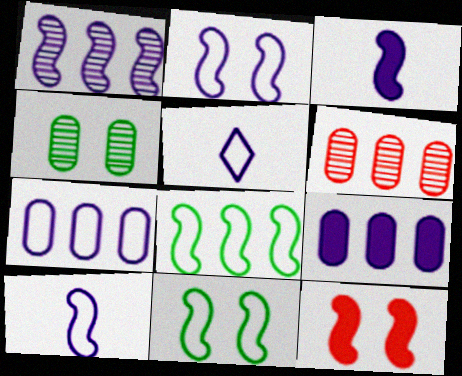[[1, 2, 3], 
[2, 5, 7]]